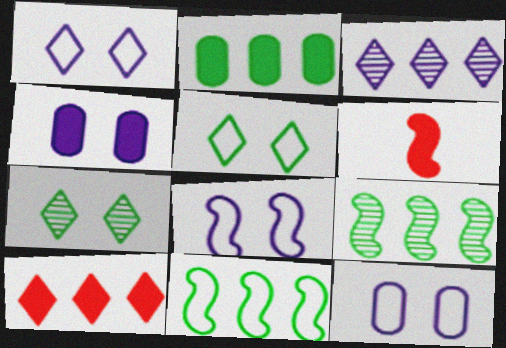[[1, 8, 12], 
[6, 8, 9]]